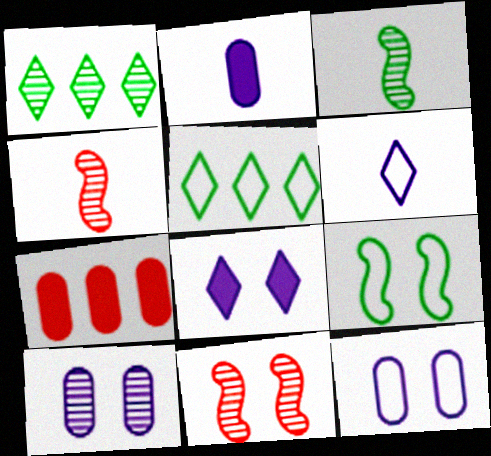[[1, 4, 10], 
[2, 5, 11]]